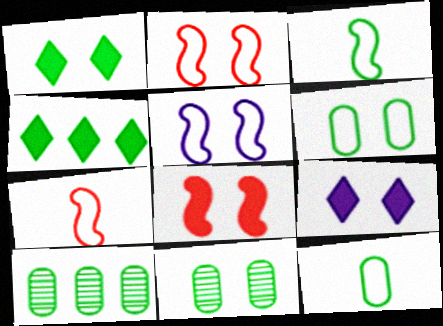[[1, 3, 10], 
[2, 9, 11], 
[3, 4, 11], 
[7, 9, 10]]